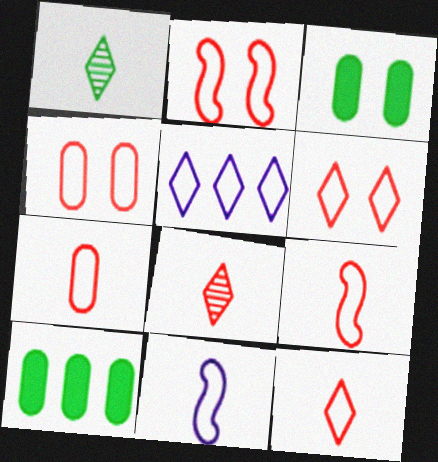[[2, 4, 6], 
[7, 9, 12]]